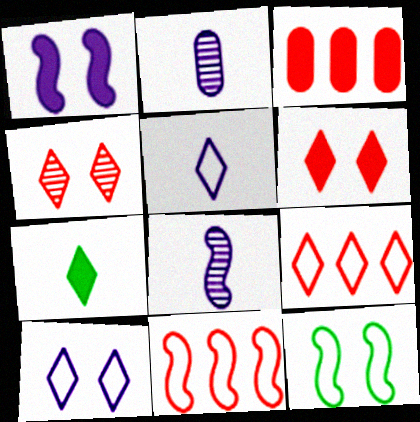[[1, 3, 7]]